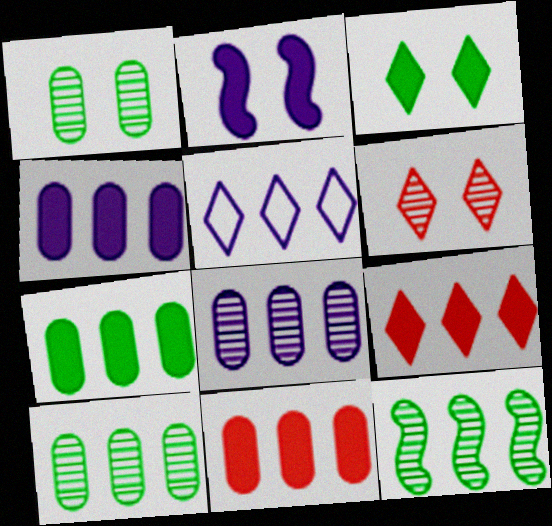[[4, 7, 11], 
[5, 11, 12]]